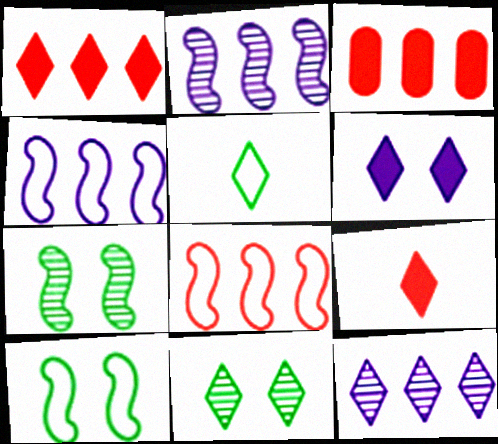[]